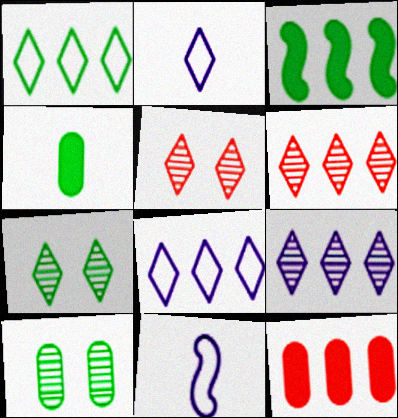[[7, 11, 12]]